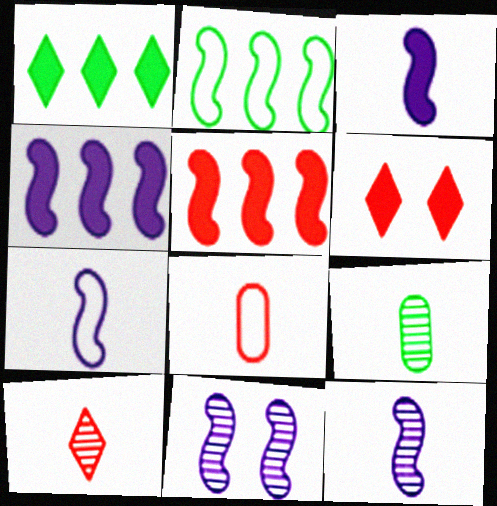[[1, 8, 11], 
[3, 7, 12], 
[4, 7, 11], 
[9, 10, 12]]